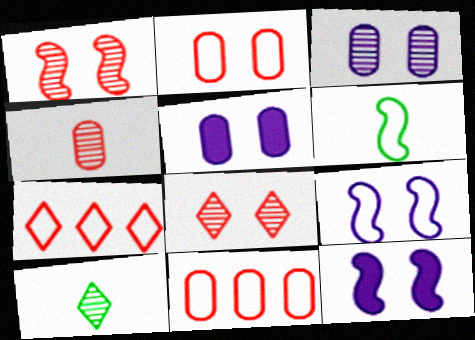[[10, 11, 12]]